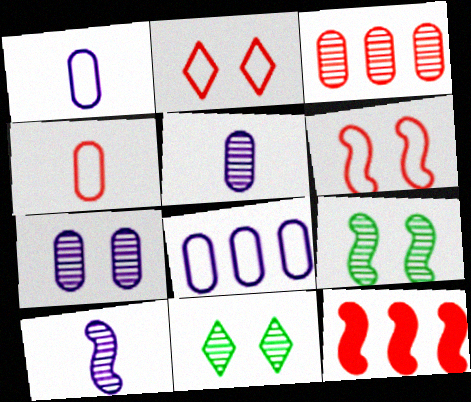[[1, 11, 12], 
[3, 10, 11]]